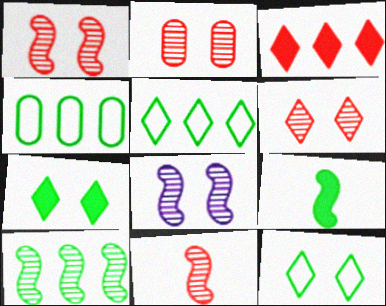[[1, 2, 6], 
[8, 10, 11]]